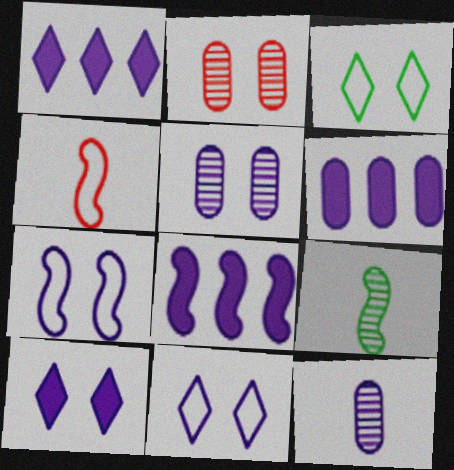[[1, 6, 8], 
[1, 7, 12], 
[5, 7, 10], 
[8, 11, 12]]